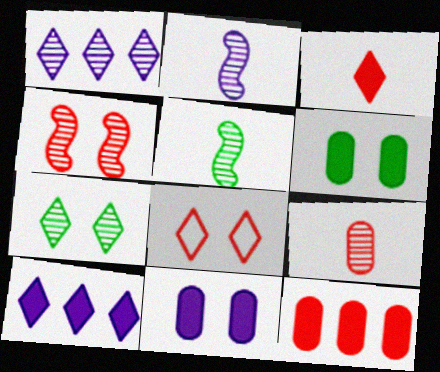[]